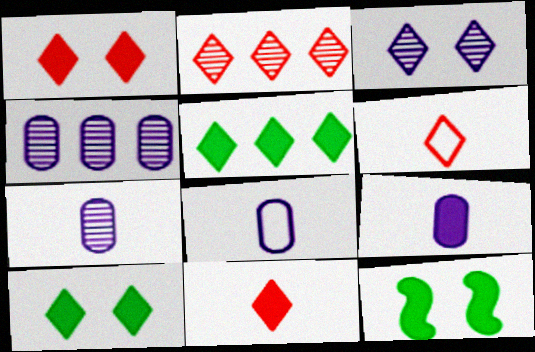[[1, 2, 6], 
[2, 8, 12], 
[3, 5, 6], 
[4, 6, 12], 
[7, 8, 9]]